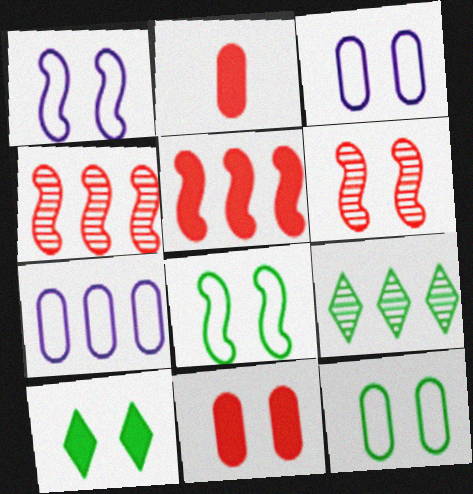[[1, 2, 9], 
[3, 6, 10], 
[5, 7, 9]]